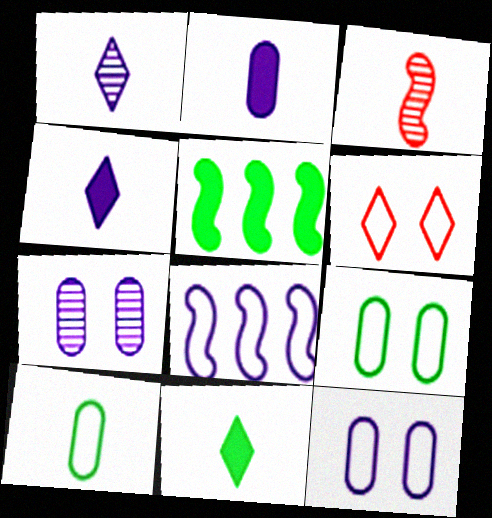[[3, 4, 10], 
[4, 7, 8], 
[6, 8, 10]]